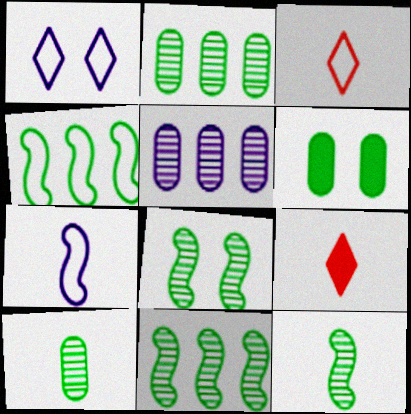[[7, 9, 10], 
[8, 11, 12]]